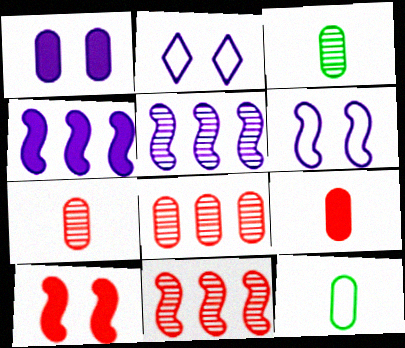[[1, 8, 12]]